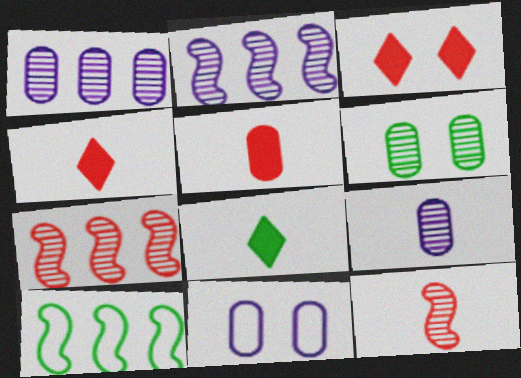[[3, 9, 10], 
[6, 8, 10], 
[7, 8, 11]]